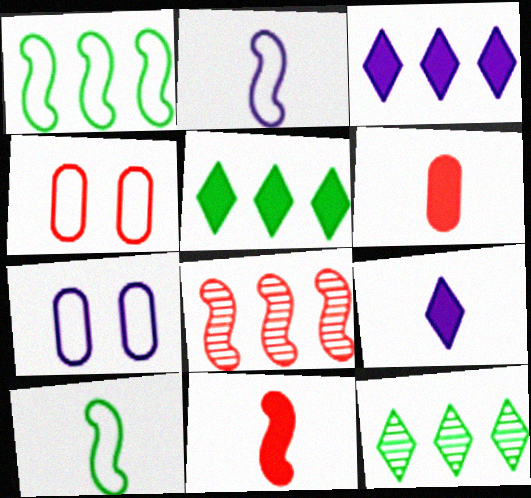[[7, 11, 12]]